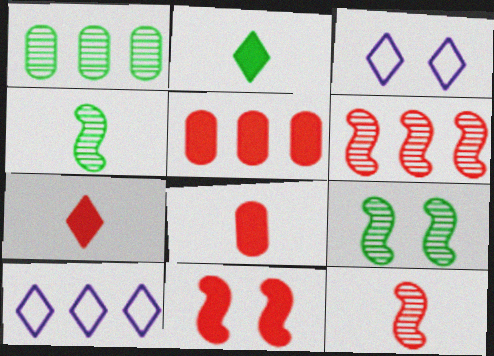[[3, 4, 5], 
[5, 7, 11], 
[8, 9, 10]]